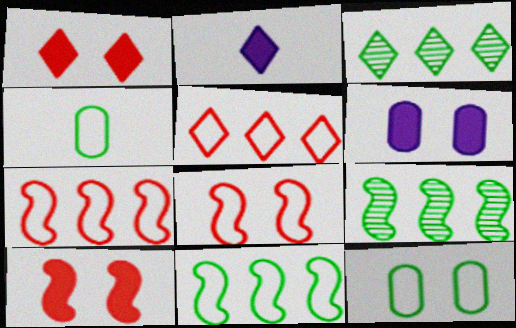[]